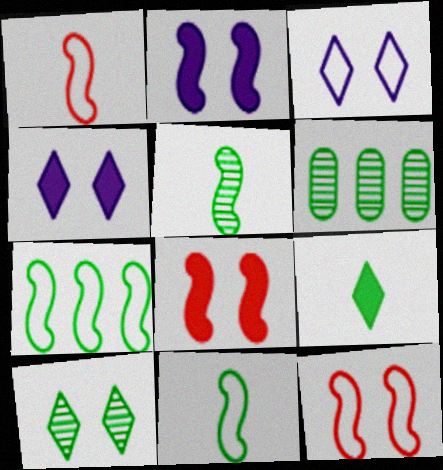[[1, 4, 6], 
[5, 6, 10]]